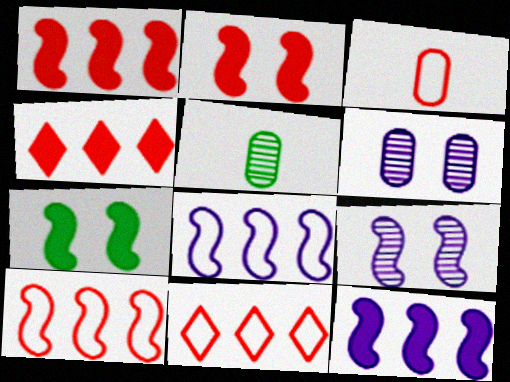[]